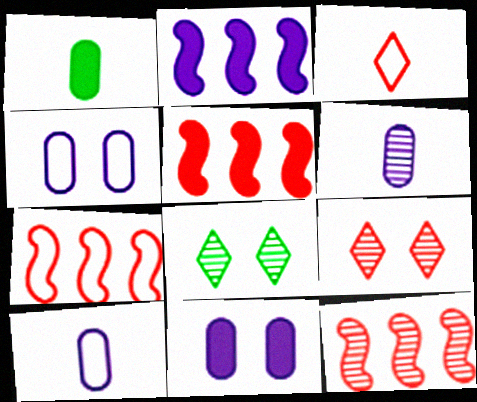[[5, 7, 12], 
[5, 8, 10], 
[6, 8, 12]]